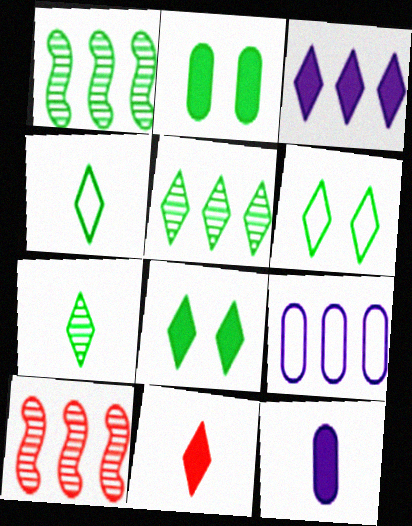[[1, 2, 4], 
[3, 8, 11], 
[4, 5, 8], 
[6, 10, 12]]